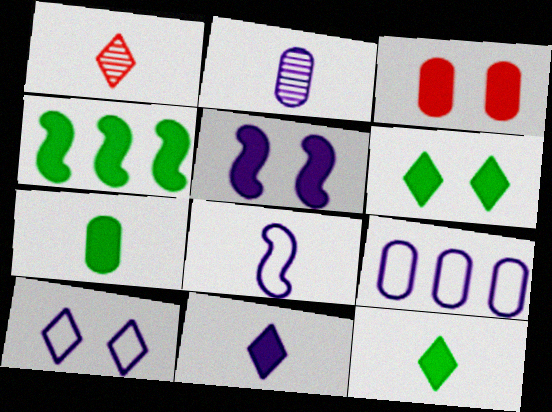[[1, 7, 8], 
[2, 8, 11], 
[3, 4, 11], 
[3, 5, 6], 
[4, 6, 7], 
[8, 9, 10]]